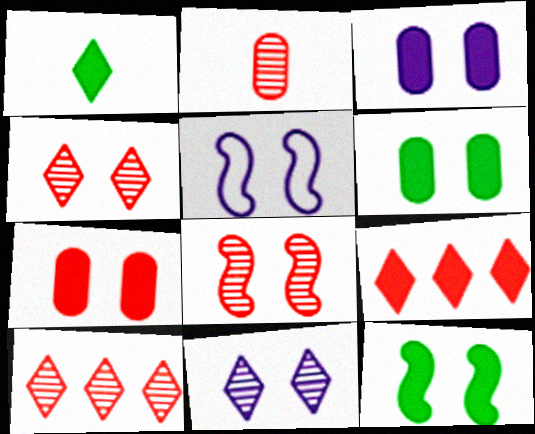[[2, 8, 10], 
[3, 5, 11], 
[3, 6, 7], 
[4, 5, 6], 
[5, 8, 12]]